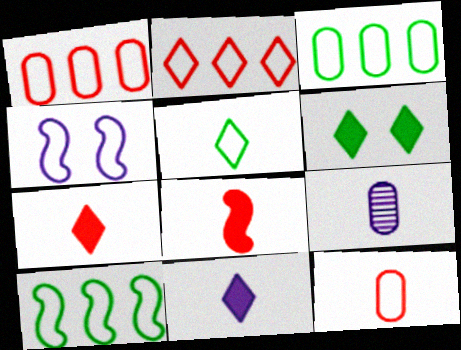[[1, 4, 5], 
[5, 8, 9]]